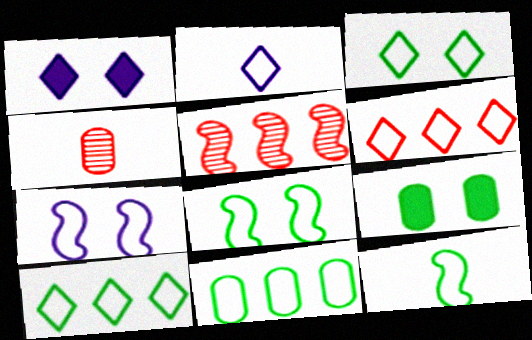[[2, 3, 6], 
[2, 5, 9], 
[3, 11, 12]]